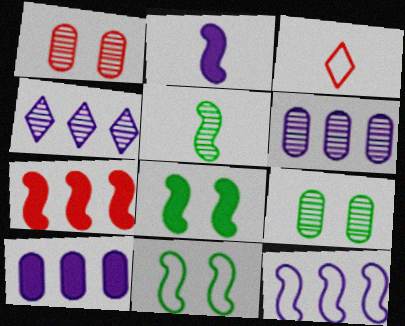[[1, 3, 7], 
[1, 4, 5], 
[2, 7, 8], 
[3, 6, 8], 
[4, 10, 12]]